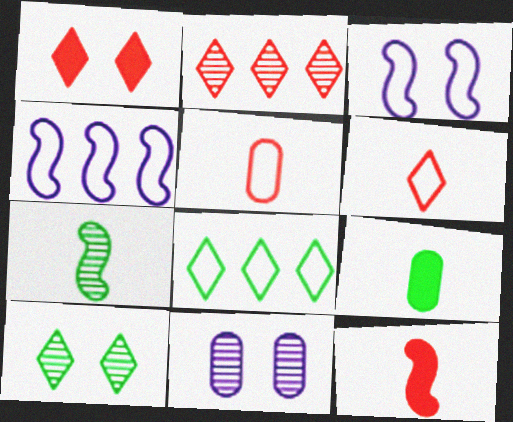[[1, 2, 6], 
[2, 3, 9], 
[2, 7, 11], 
[3, 5, 8], 
[8, 11, 12]]